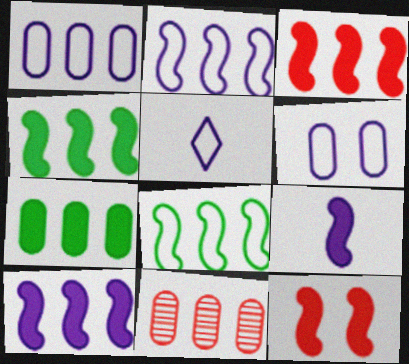[[1, 7, 11], 
[2, 5, 6], 
[3, 4, 10], 
[4, 9, 12]]